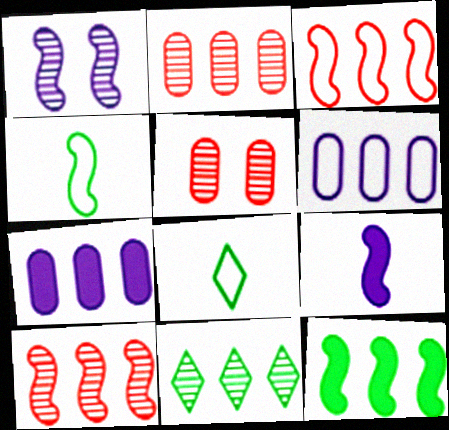[[3, 7, 11]]